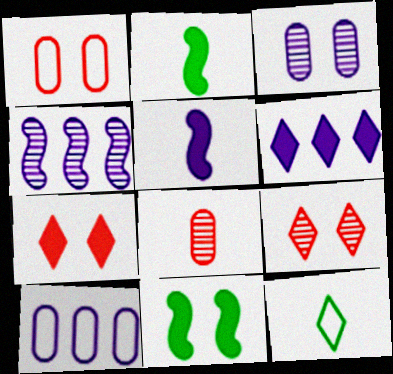[[2, 9, 10], 
[4, 6, 10], 
[5, 8, 12], 
[6, 9, 12]]